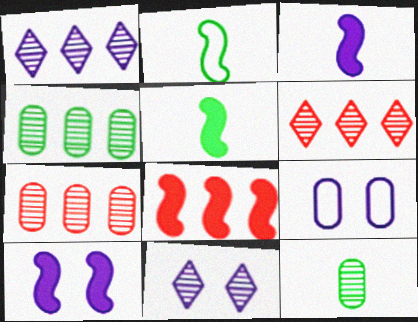[[1, 3, 9], 
[5, 6, 9], 
[5, 8, 10], 
[9, 10, 11]]